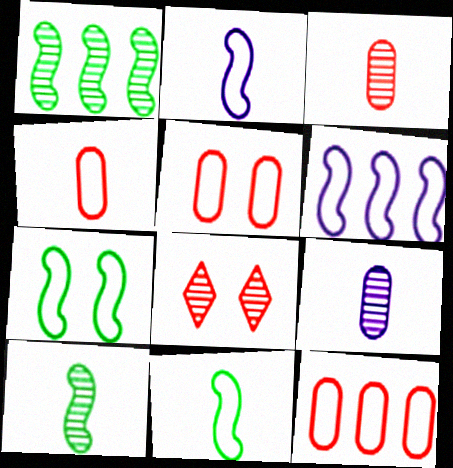[[1, 8, 9], 
[4, 5, 12]]